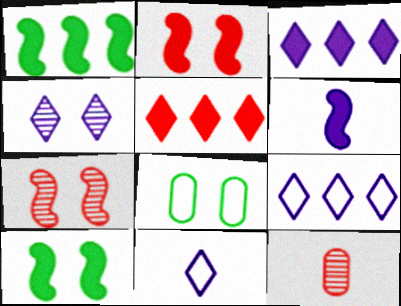[[1, 2, 6], 
[2, 4, 8], 
[3, 4, 11], 
[9, 10, 12]]